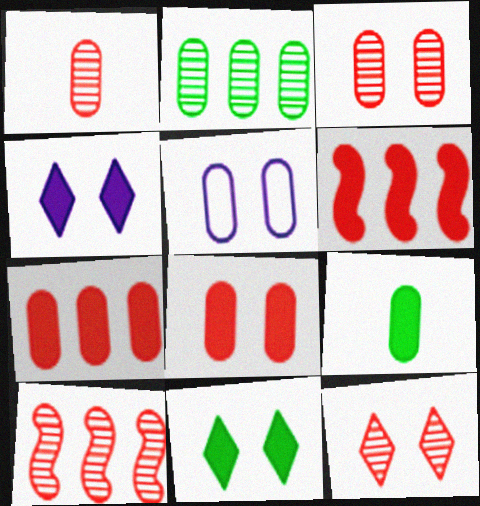[[1, 10, 12], 
[4, 6, 9]]